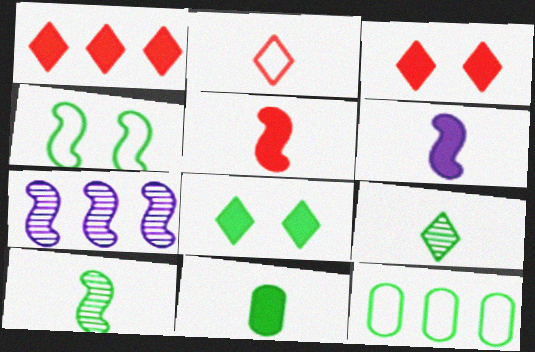[[1, 7, 12], 
[4, 5, 7], 
[8, 10, 12]]